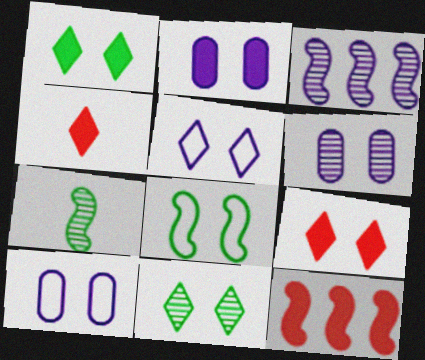[[2, 6, 10], 
[5, 9, 11], 
[6, 8, 9]]